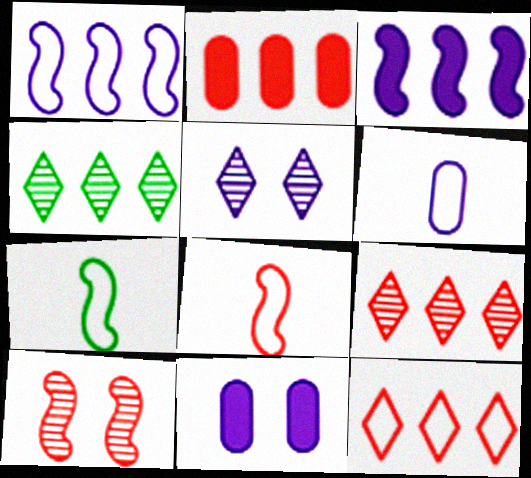[[1, 2, 4], 
[2, 5, 7], 
[3, 5, 6], 
[3, 7, 10], 
[4, 8, 11], 
[7, 9, 11]]